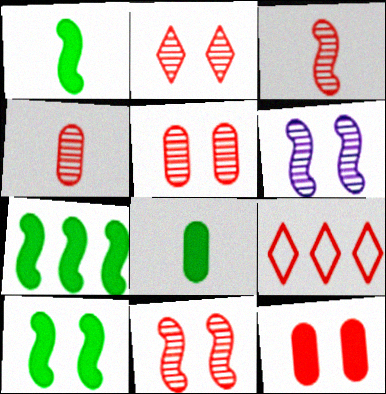[[1, 7, 10], 
[2, 5, 11], 
[3, 9, 12], 
[6, 8, 9]]